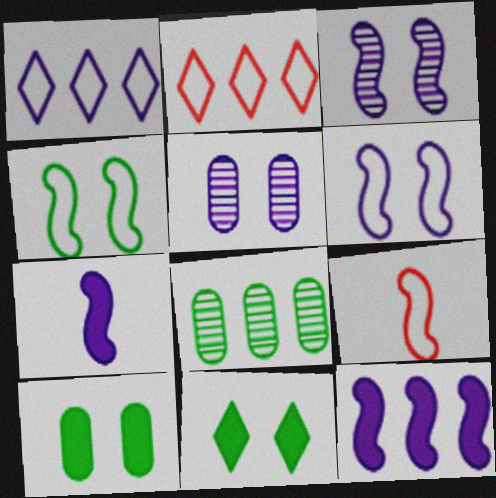[[1, 5, 7], 
[2, 8, 12]]